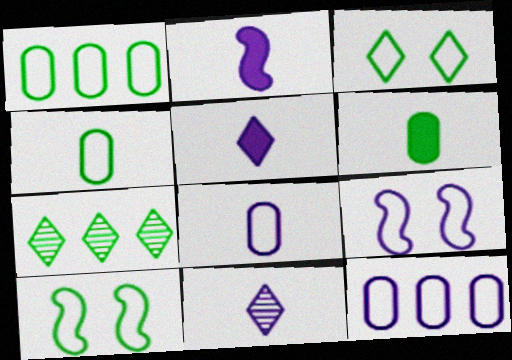[[2, 8, 11], 
[6, 7, 10]]